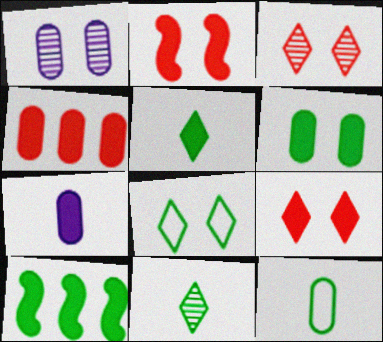[[1, 2, 8], 
[1, 4, 12], 
[4, 6, 7], 
[5, 6, 10], 
[7, 9, 10]]